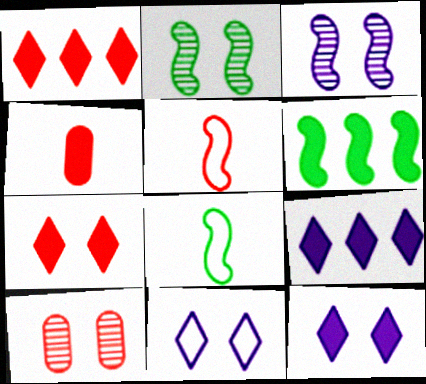[[1, 5, 10], 
[2, 6, 8], 
[3, 5, 6], 
[4, 6, 12], 
[8, 9, 10]]